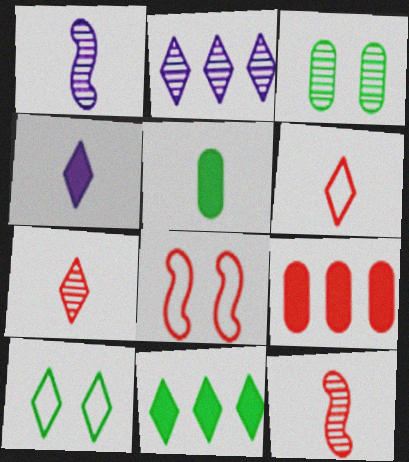[[1, 5, 6], 
[1, 9, 10], 
[2, 3, 12], 
[2, 5, 8], 
[7, 8, 9]]